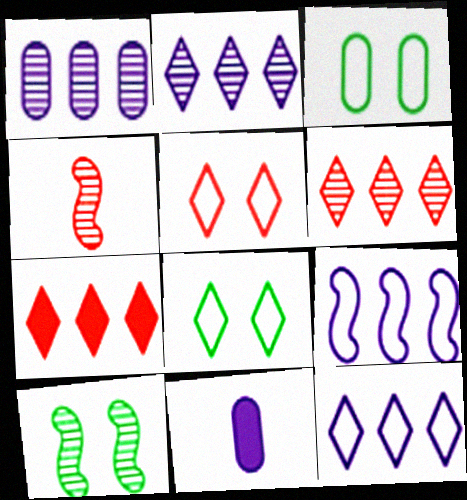[]